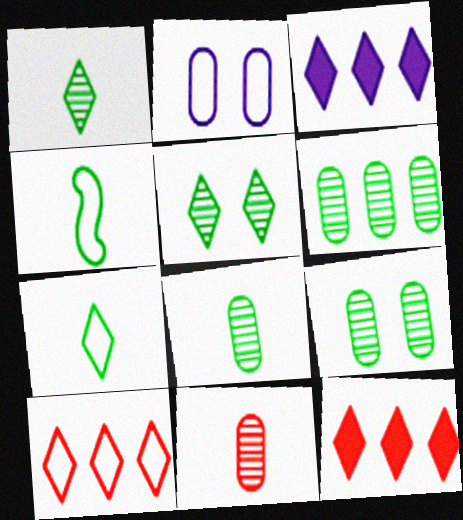[[2, 4, 10], 
[6, 8, 9]]